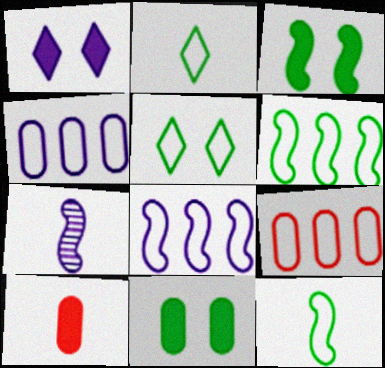[[1, 4, 7], 
[2, 7, 10]]